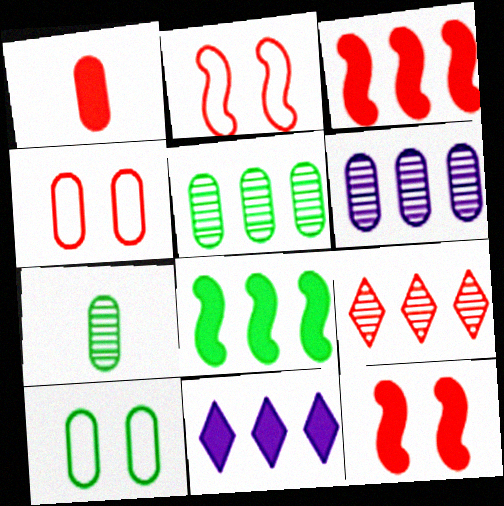[[1, 2, 9], 
[1, 6, 10], 
[2, 7, 11]]